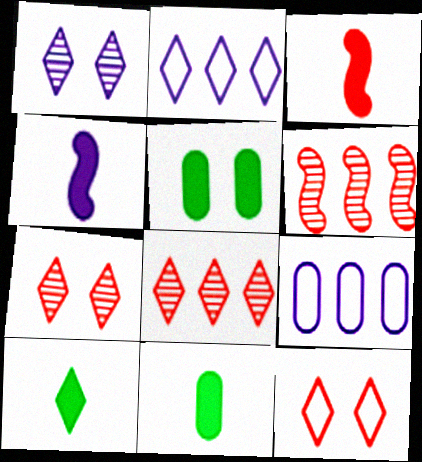[[1, 4, 9], 
[2, 7, 10]]